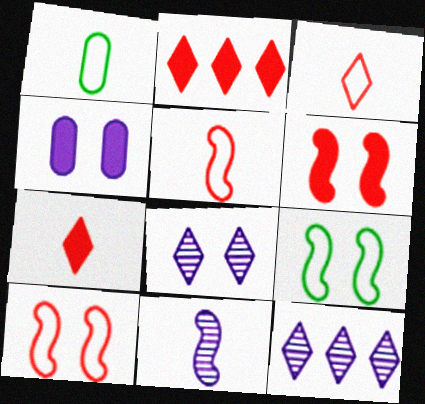[[1, 6, 12], 
[1, 7, 11]]